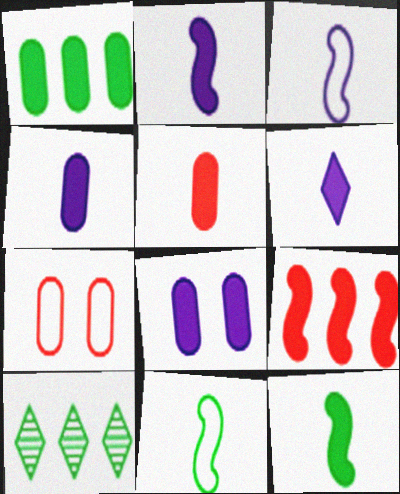[[1, 5, 8], 
[2, 4, 6], 
[2, 7, 10], 
[5, 6, 12]]